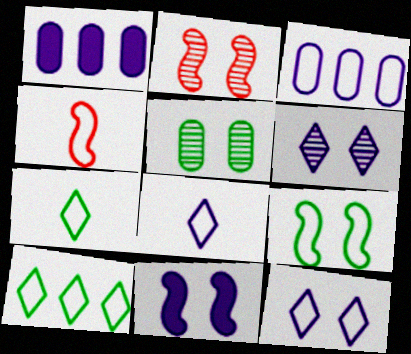[[1, 2, 7], 
[2, 5, 6], 
[2, 9, 11]]